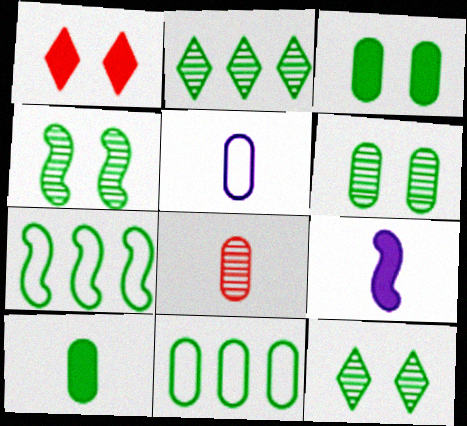[[4, 6, 12], 
[5, 8, 10], 
[6, 10, 11], 
[7, 10, 12]]